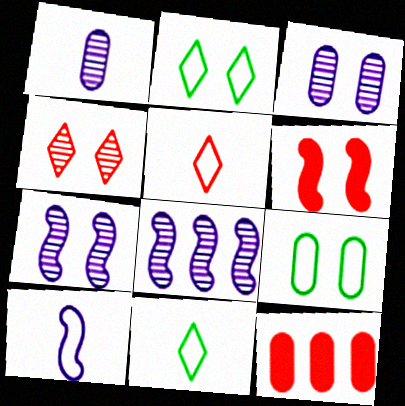[[1, 9, 12], 
[2, 3, 6], 
[7, 11, 12]]